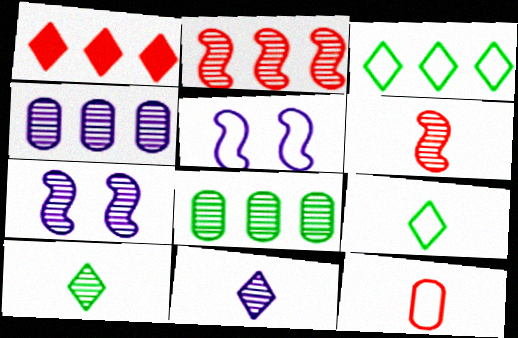[[3, 5, 12], 
[4, 7, 11]]